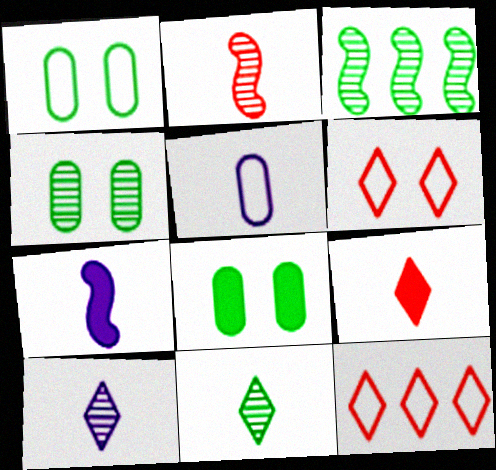[[1, 4, 8], 
[3, 4, 11], 
[4, 7, 12], 
[5, 7, 10]]